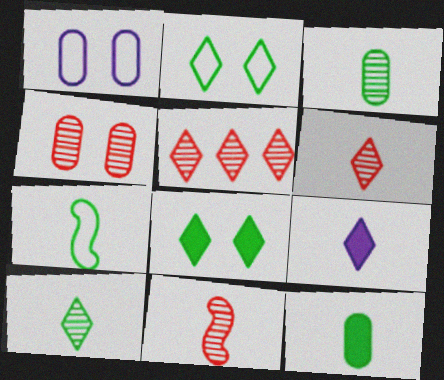[[2, 5, 9], 
[4, 5, 11], 
[7, 10, 12]]